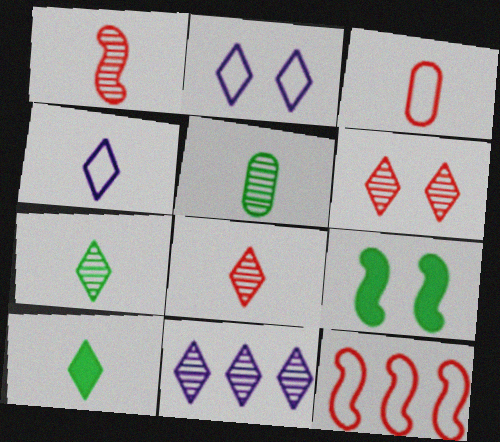[[3, 9, 11], 
[4, 8, 10], 
[6, 7, 11]]